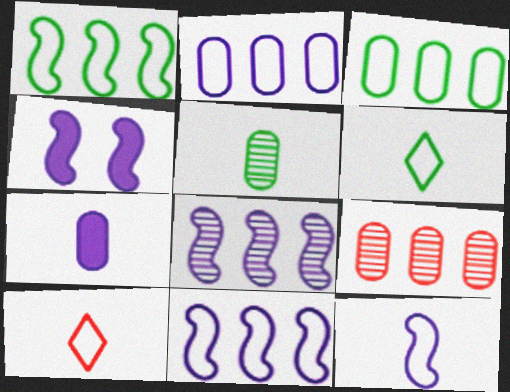[[4, 6, 9], 
[4, 8, 12]]